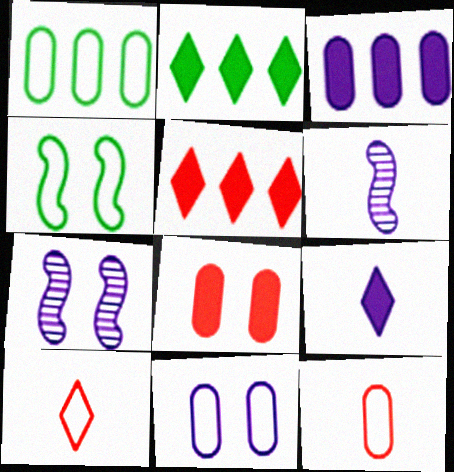[[1, 11, 12], 
[2, 7, 12]]